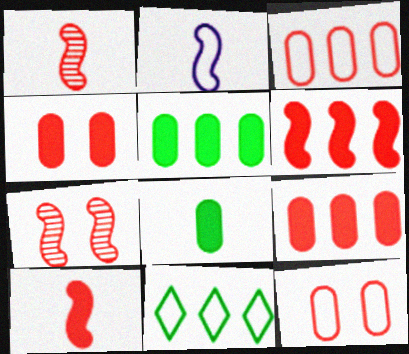[[2, 11, 12]]